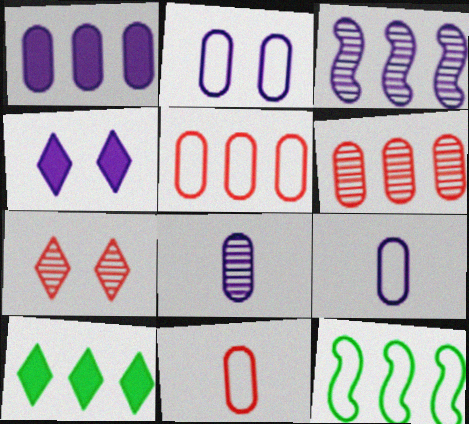[[1, 2, 8], 
[3, 4, 9], 
[3, 5, 10]]